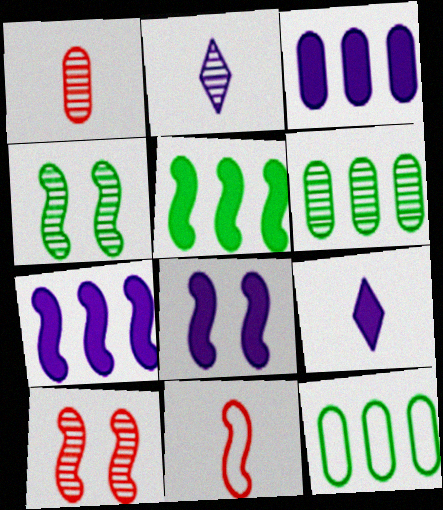[[2, 6, 10], 
[3, 8, 9], 
[4, 7, 11], 
[9, 10, 12]]